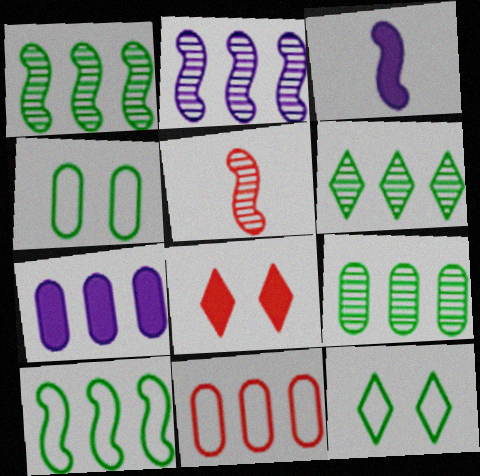[[1, 6, 9], 
[5, 7, 12], 
[5, 8, 11], 
[7, 9, 11]]